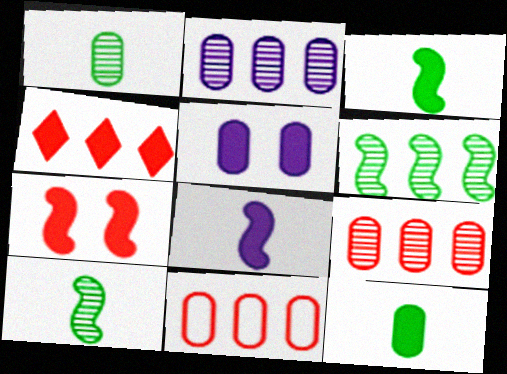[[1, 5, 11], 
[3, 4, 5]]